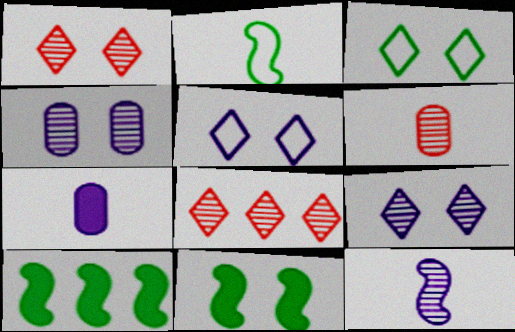[[5, 6, 10]]